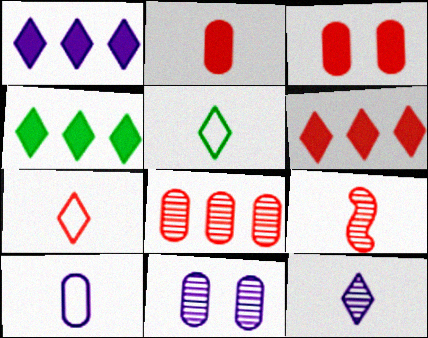[[1, 4, 6], 
[2, 7, 9]]